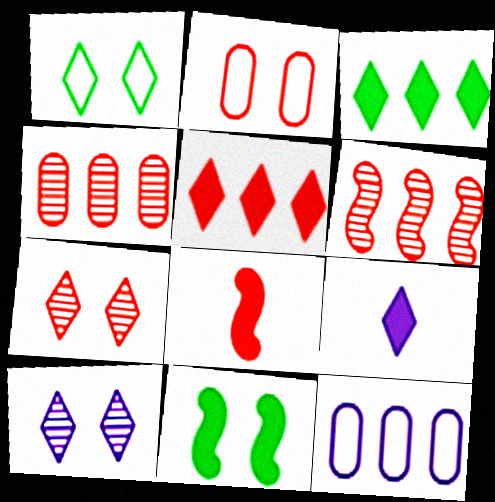[[2, 10, 11], 
[3, 6, 12]]